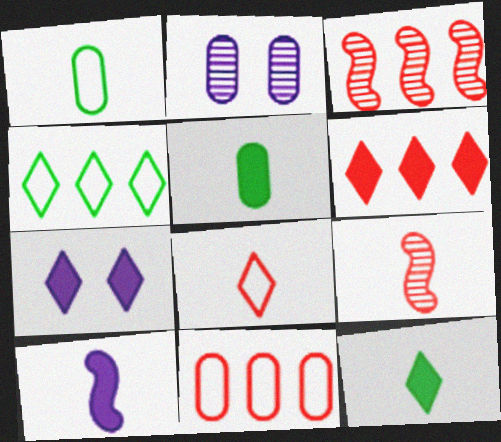[[1, 3, 7], 
[2, 5, 11], 
[3, 6, 11], 
[6, 7, 12]]